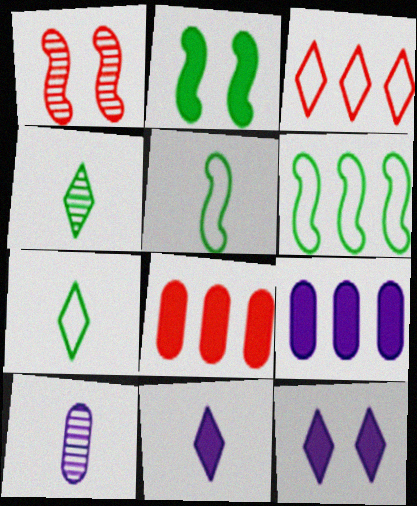[[1, 7, 9], 
[2, 3, 10], 
[2, 8, 11], 
[3, 4, 12]]